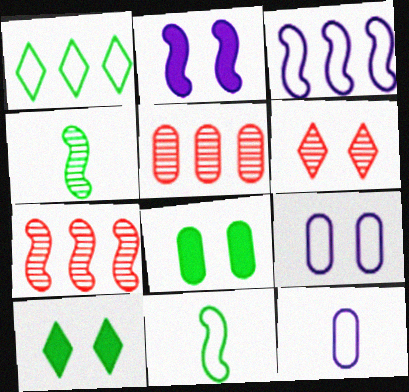[[1, 4, 8], 
[2, 7, 11], 
[5, 8, 12], 
[7, 10, 12]]